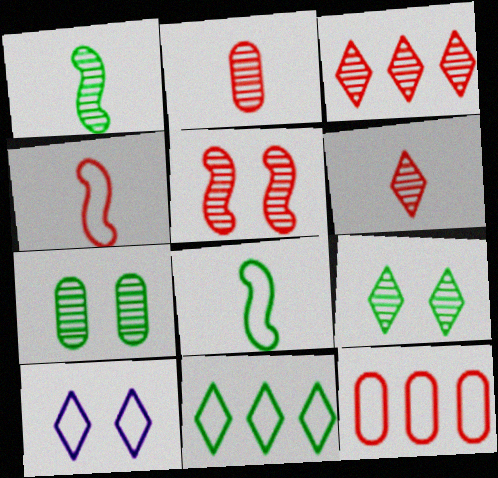[[2, 3, 5], 
[8, 10, 12]]